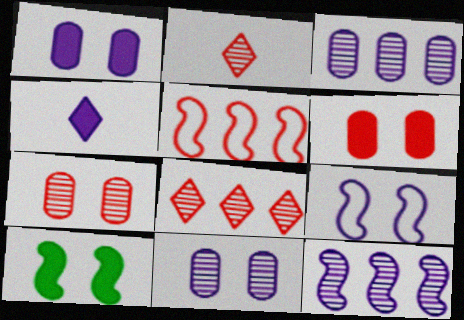[[2, 5, 6], 
[3, 4, 9]]